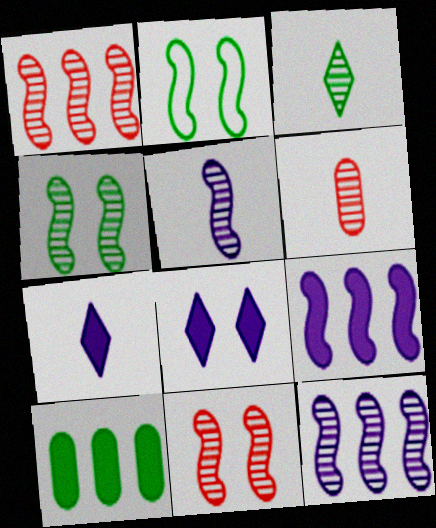[[1, 4, 5], 
[2, 3, 10], 
[3, 5, 6]]